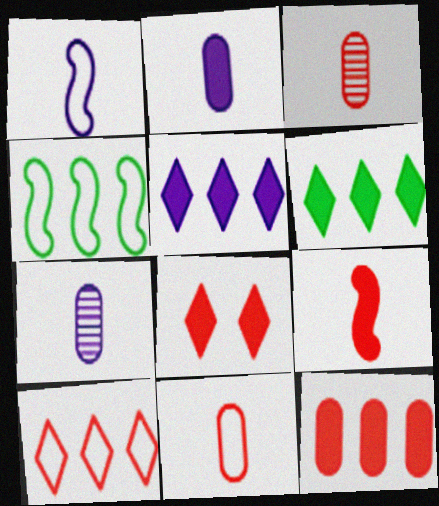[[4, 7, 8], 
[8, 9, 12]]